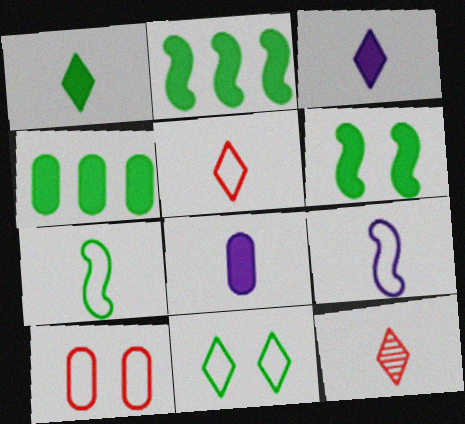[[1, 4, 6], 
[7, 8, 12]]